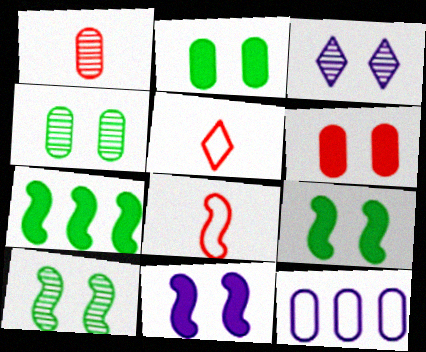[[1, 2, 12]]